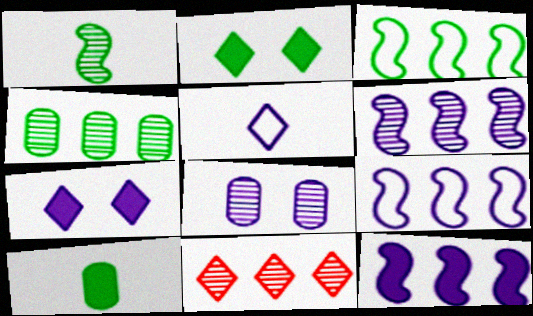[[1, 8, 11], 
[2, 5, 11], 
[4, 6, 11], 
[5, 8, 12], 
[6, 9, 12]]